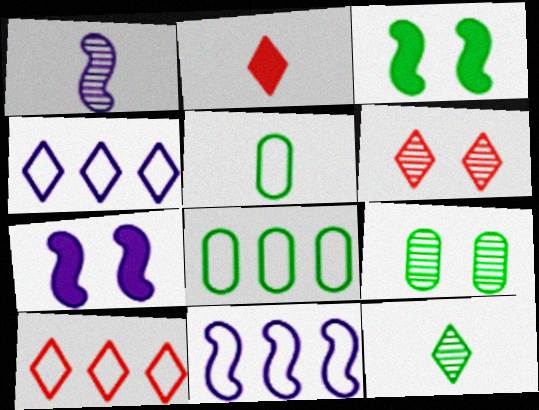[[1, 2, 5], 
[1, 7, 11], 
[2, 6, 10], 
[2, 9, 11], 
[3, 8, 12], 
[8, 10, 11]]